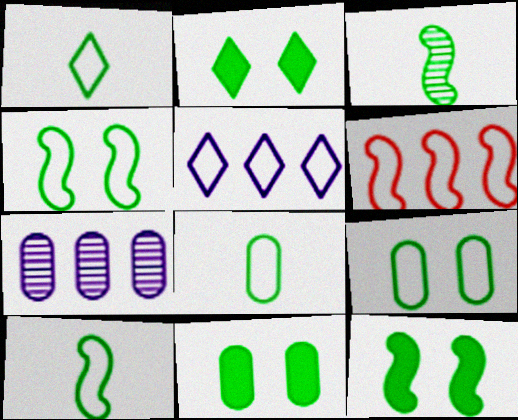[[1, 8, 10], 
[2, 11, 12]]